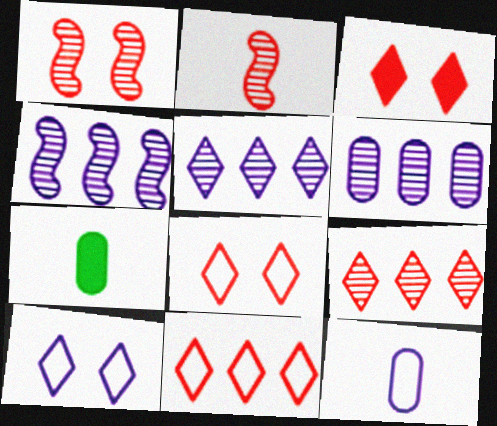[[4, 5, 6], 
[4, 7, 8]]